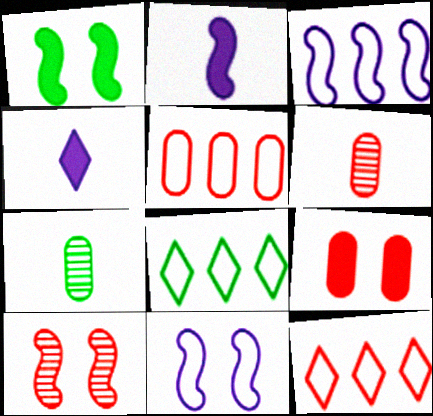[[1, 7, 8], 
[1, 10, 11], 
[3, 5, 8], 
[5, 6, 9]]